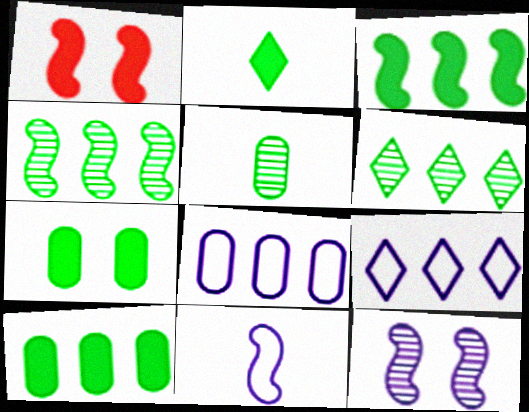[[1, 4, 11], 
[1, 5, 9], 
[2, 3, 7]]